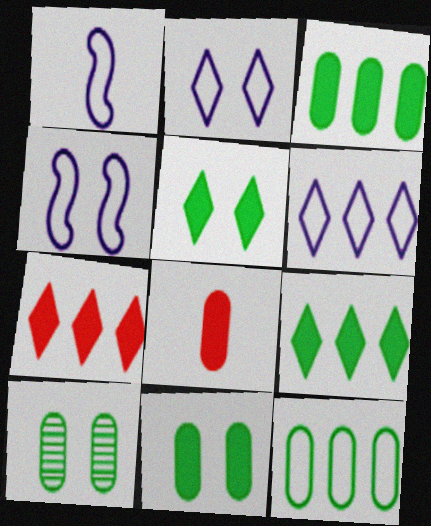[[1, 7, 10]]